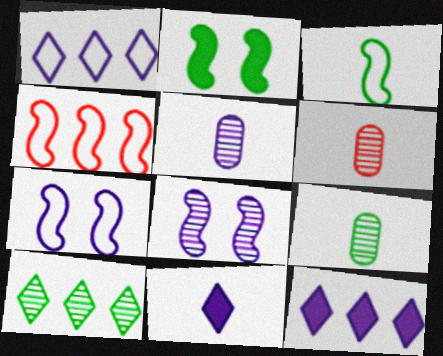[[1, 2, 6], 
[3, 4, 7], 
[3, 6, 11], 
[5, 6, 9], 
[5, 7, 12], 
[6, 8, 10]]